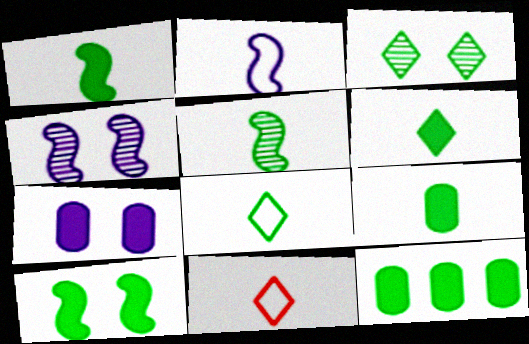[[1, 6, 9], 
[4, 11, 12], 
[5, 8, 9], 
[6, 10, 12]]